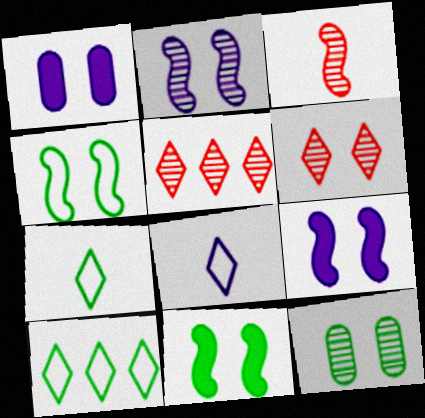[[1, 3, 10], 
[1, 4, 6], 
[2, 6, 12]]